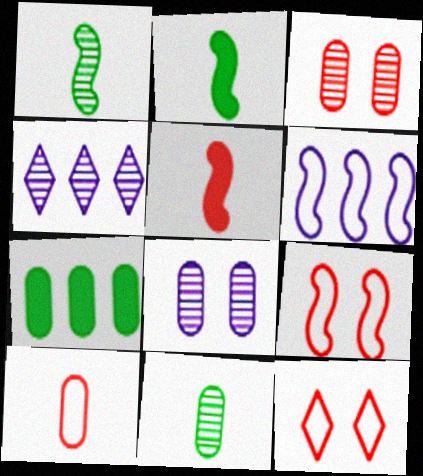[[1, 3, 4], 
[7, 8, 10]]